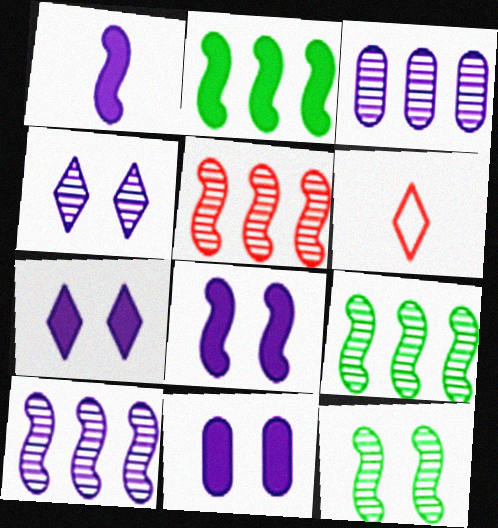[[5, 9, 10], 
[6, 9, 11], 
[7, 8, 11]]